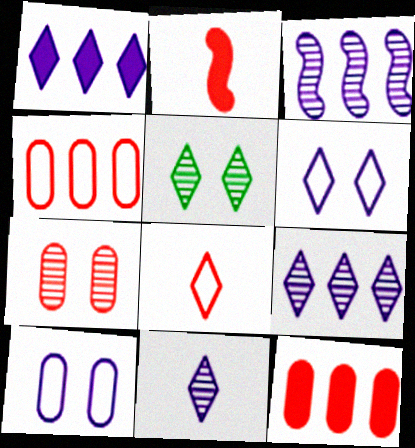[[1, 5, 8], 
[1, 6, 11]]